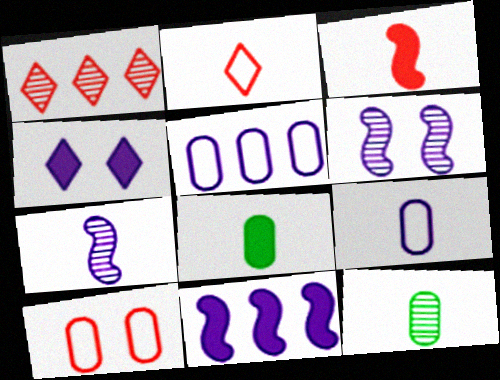[[1, 3, 10], 
[1, 6, 12], 
[2, 7, 8], 
[4, 5, 7]]